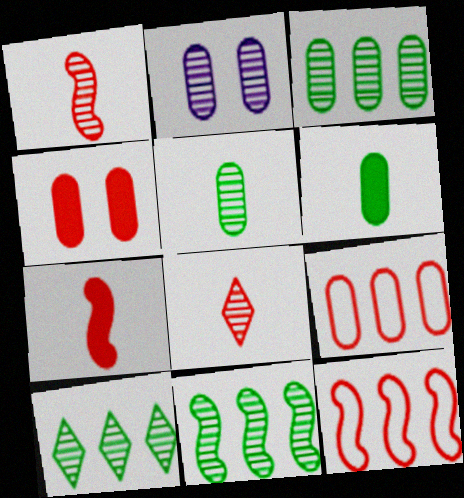[[1, 2, 10], 
[2, 6, 9], 
[2, 8, 11], 
[3, 10, 11], 
[4, 8, 12]]